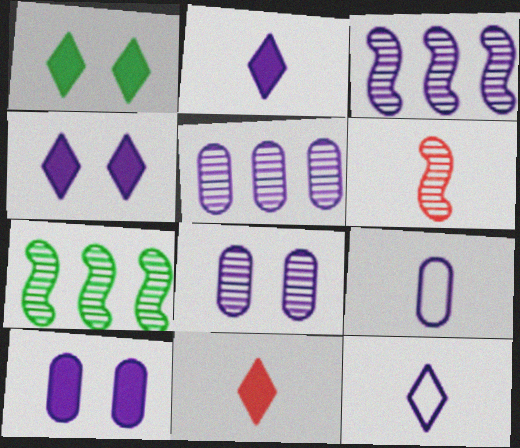[[3, 4, 9], 
[3, 10, 12], 
[5, 9, 10]]